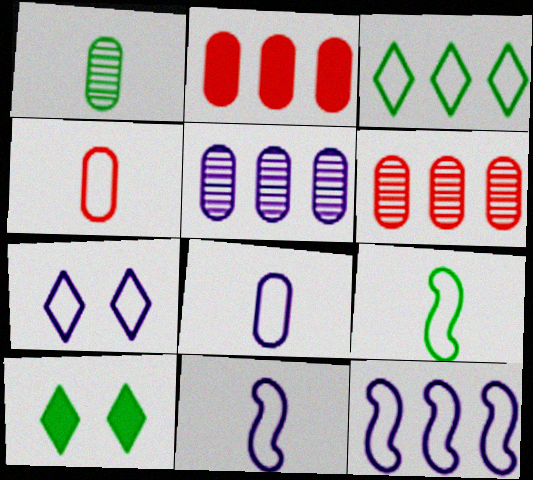[[6, 10, 11], 
[7, 8, 12]]